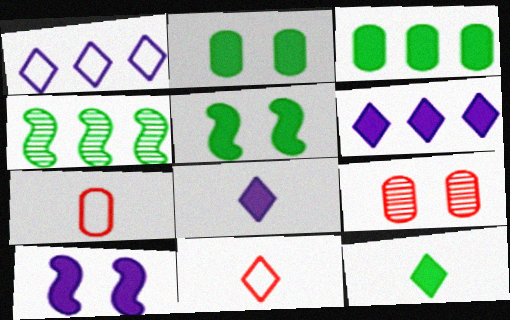[[3, 5, 12]]